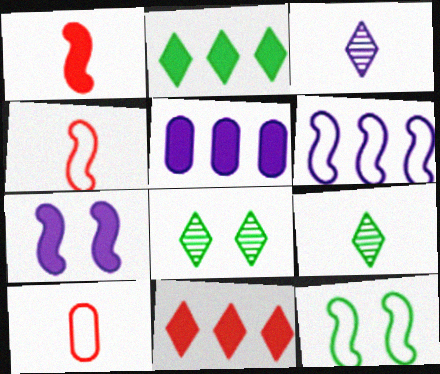[[4, 5, 8], 
[4, 6, 12]]